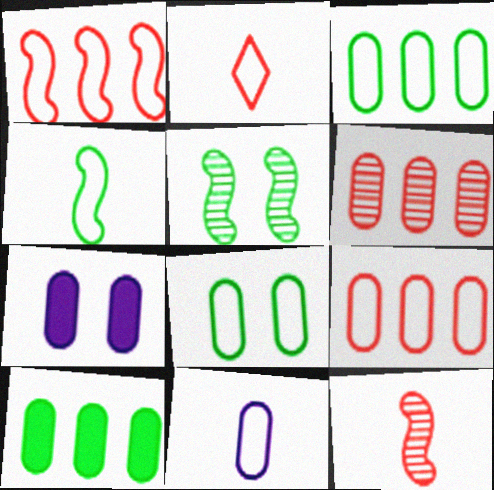[[2, 4, 11], 
[8, 9, 11]]